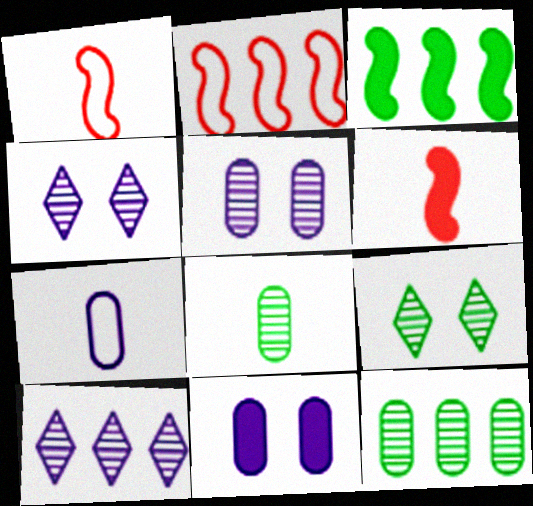[]